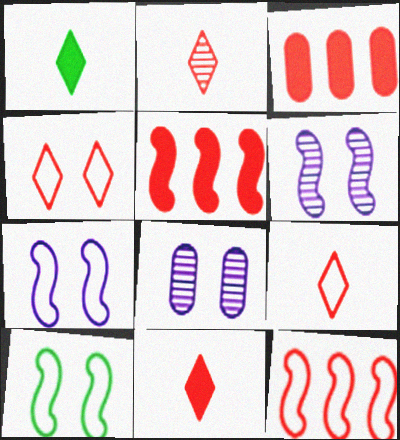[[1, 8, 12], 
[2, 9, 11]]